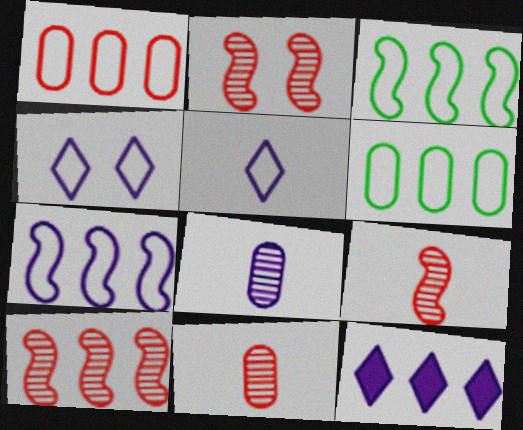[[2, 9, 10], 
[6, 10, 12]]